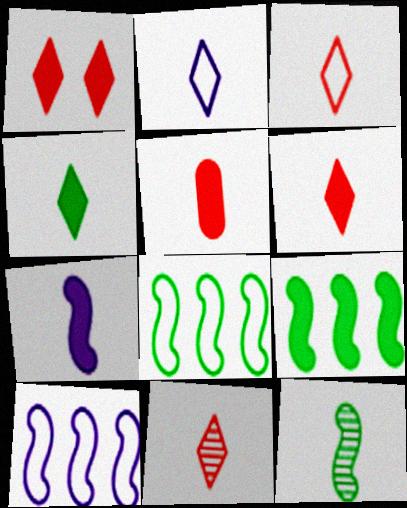[[2, 4, 11], 
[2, 5, 12], 
[3, 6, 11], 
[4, 5, 7]]